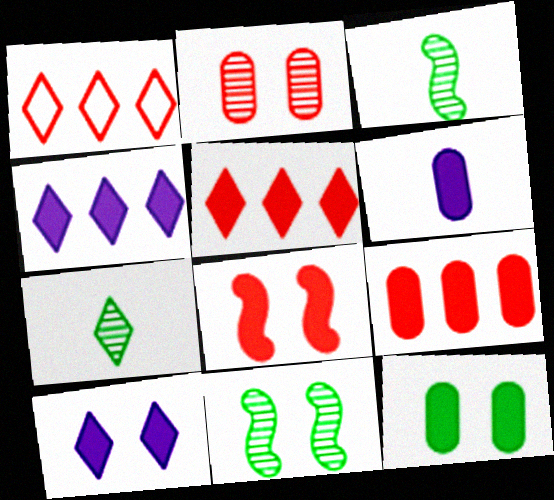[[1, 6, 11], 
[1, 7, 10], 
[6, 9, 12], 
[8, 10, 12]]